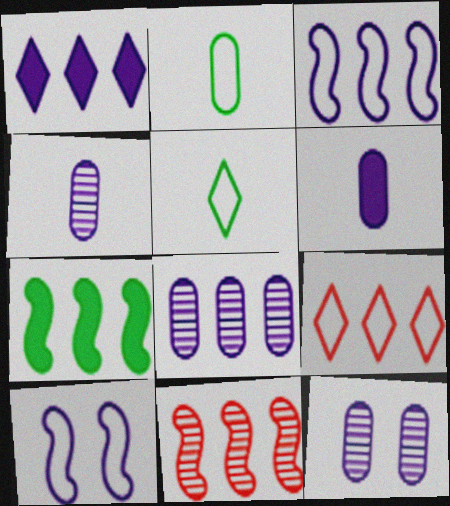[[1, 3, 8], 
[1, 4, 10], 
[2, 9, 10], 
[3, 7, 11], 
[4, 8, 12], 
[7, 8, 9]]